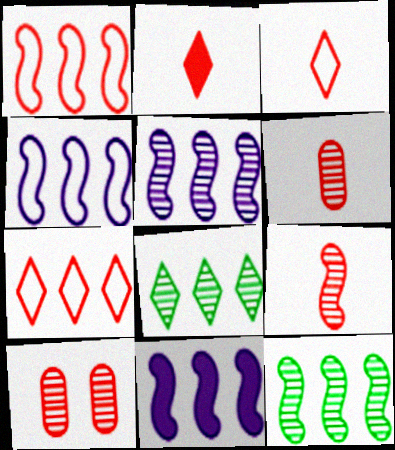[[1, 2, 10], 
[1, 11, 12], 
[4, 5, 11]]